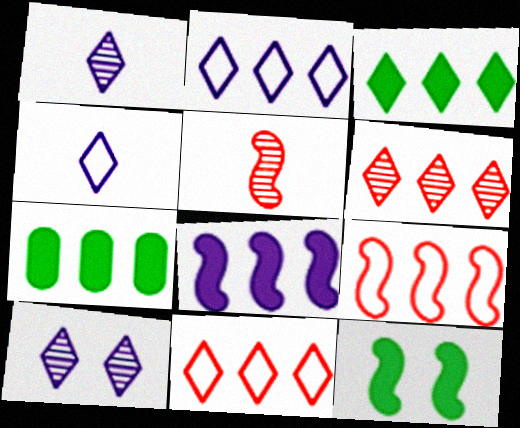[[2, 3, 6]]